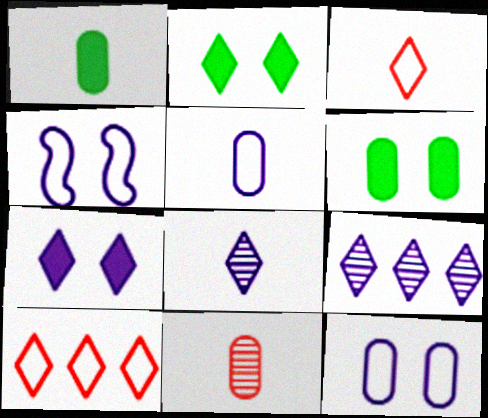[[1, 5, 11], 
[2, 3, 9], 
[2, 8, 10]]